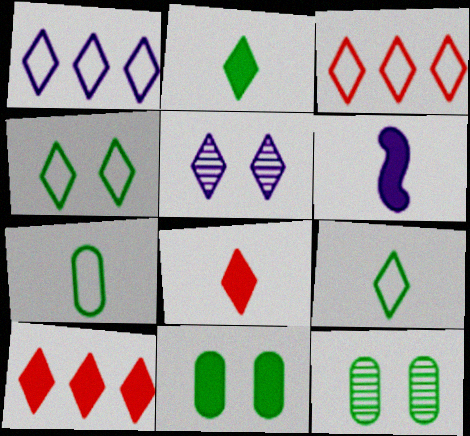[[2, 3, 5], 
[3, 6, 12], 
[5, 9, 10], 
[6, 10, 11]]